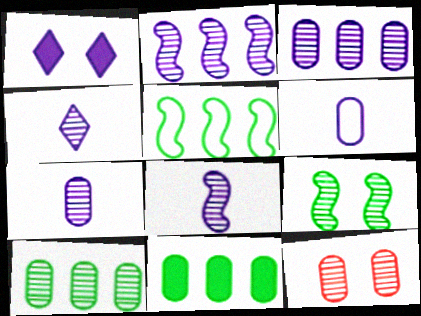[[1, 2, 6], 
[4, 7, 8], 
[6, 11, 12], 
[7, 10, 12]]